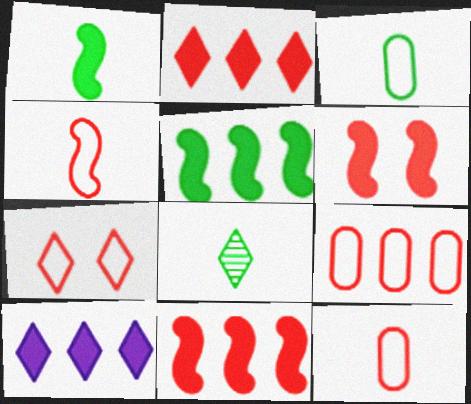[[1, 3, 8], 
[4, 7, 9], 
[7, 8, 10]]